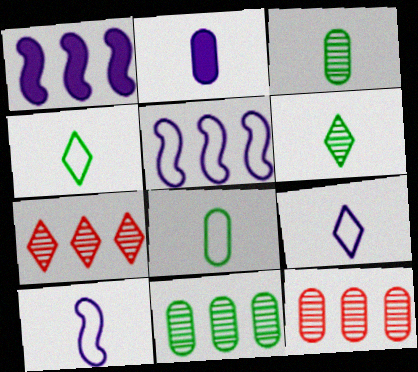[]